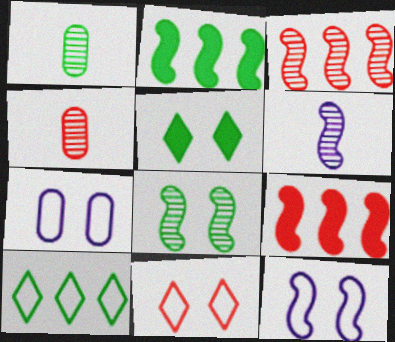[[3, 6, 8], 
[4, 9, 11]]